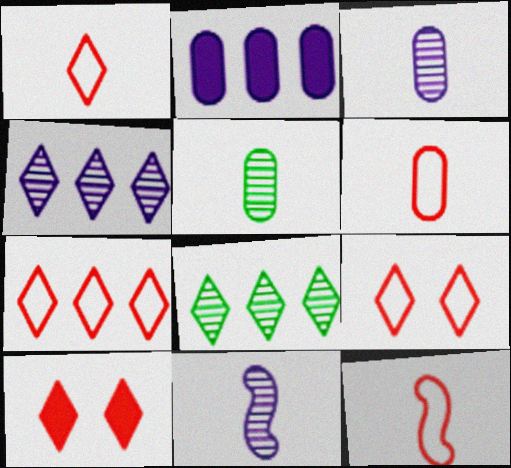[[1, 6, 12], 
[1, 7, 9]]